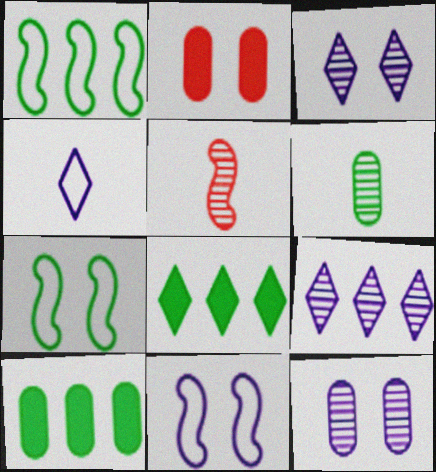[[2, 3, 7], 
[6, 7, 8]]